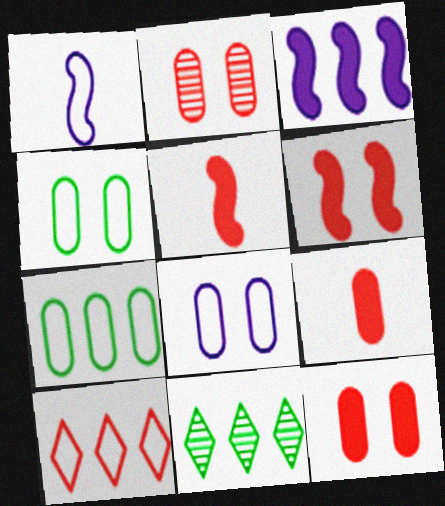[[1, 4, 10], 
[1, 11, 12], 
[2, 5, 10], 
[5, 8, 11]]